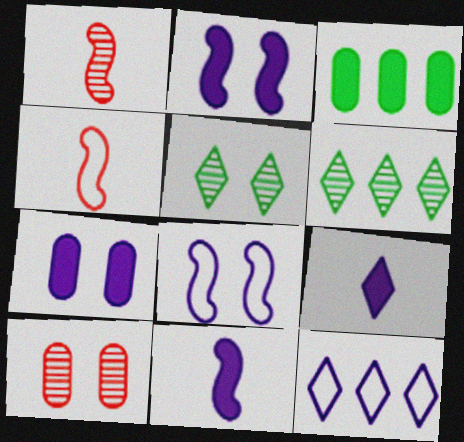[[4, 6, 7]]